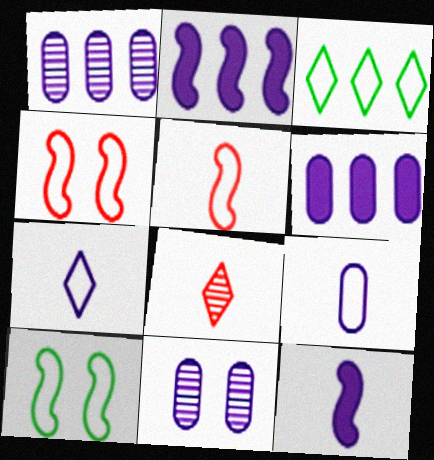[[2, 7, 11], 
[3, 4, 9], 
[6, 8, 10], 
[6, 9, 11]]